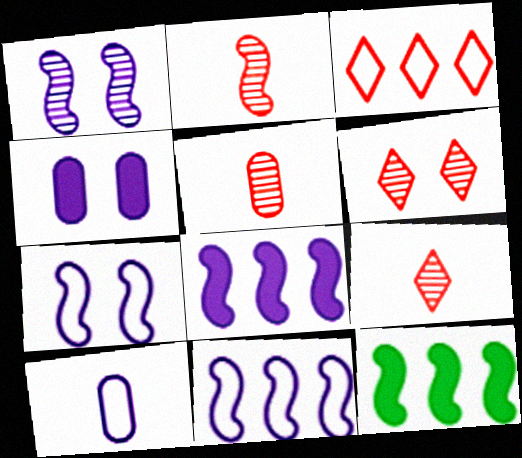[[2, 5, 9], 
[2, 7, 12], 
[6, 10, 12]]